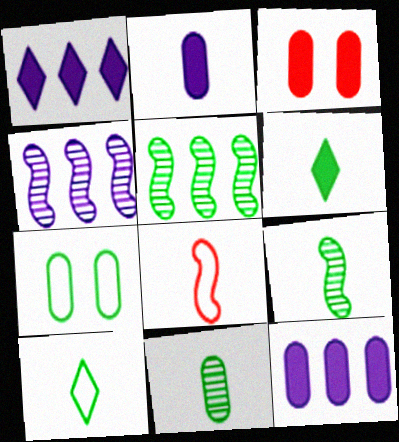[[3, 4, 10], 
[5, 6, 7]]